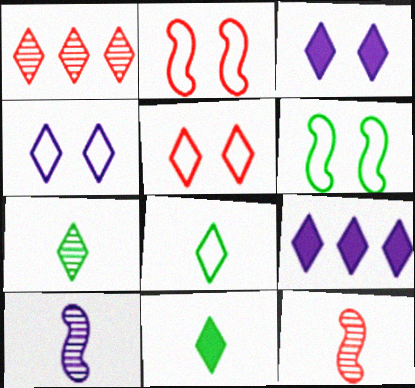[[1, 3, 8], 
[1, 4, 11], 
[5, 7, 9], 
[7, 8, 11]]